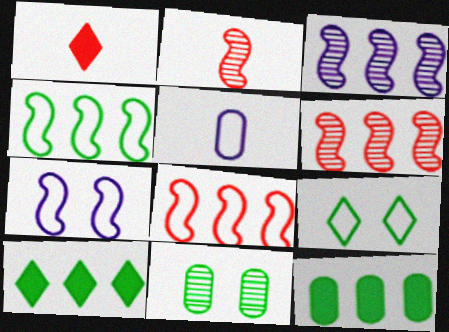[[5, 8, 9]]